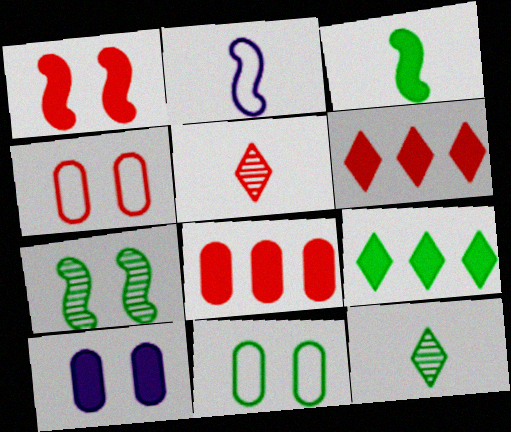[[3, 6, 10]]